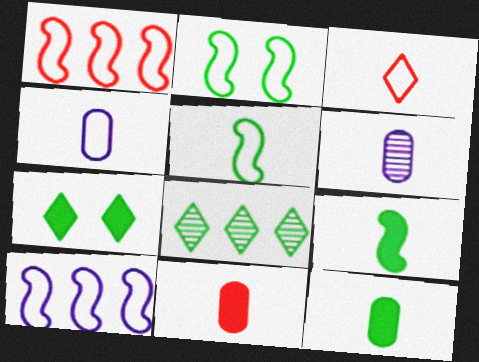[[1, 6, 7], 
[2, 8, 12], 
[3, 4, 5], 
[3, 6, 9]]